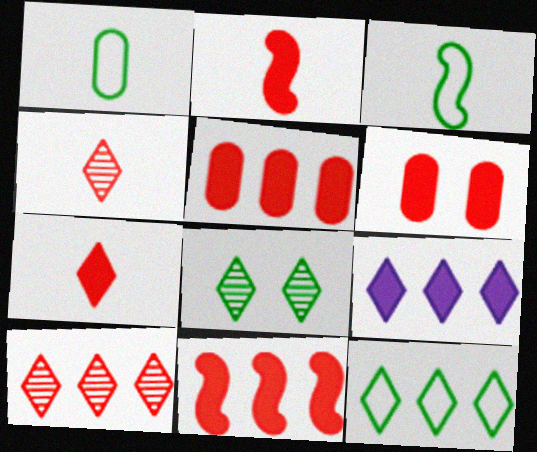[[6, 7, 11], 
[9, 10, 12]]